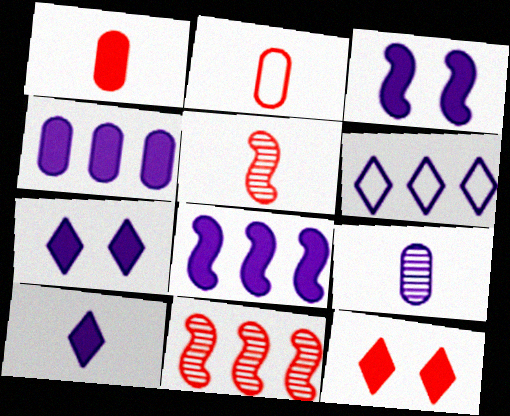[[2, 11, 12], 
[3, 4, 10], 
[3, 6, 9]]